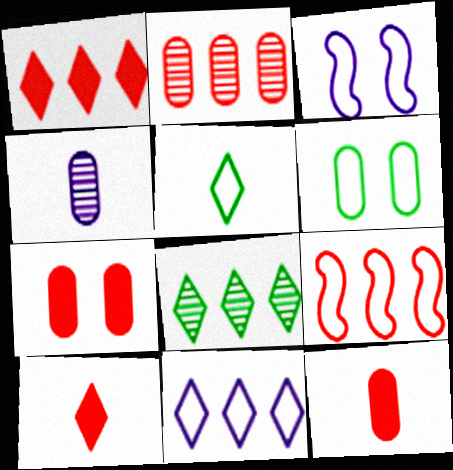[[1, 2, 9], 
[1, 8, 11], 
[3, 8, 12]]